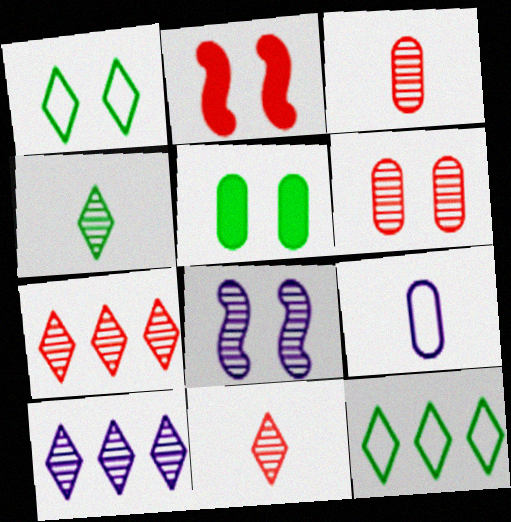[]